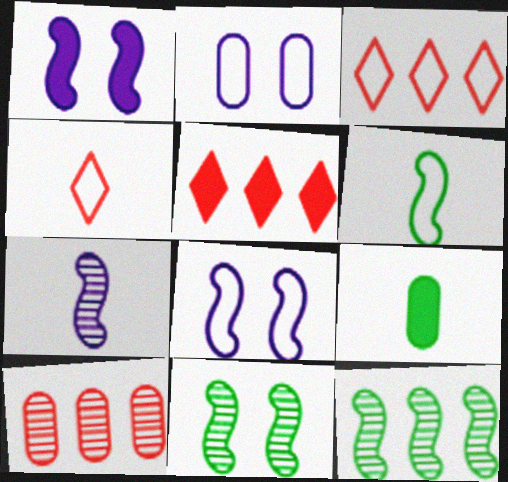[[1, 5, 9], 
[2, 3, 6], 
[2, 9, 10], 
[4, 7, 9]]